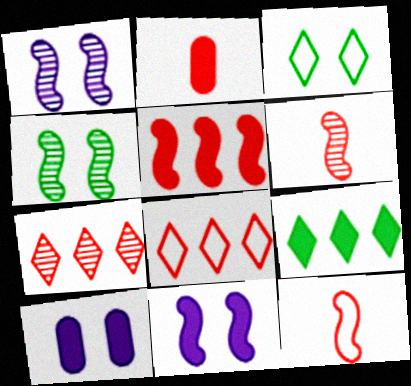[[2, 9, 11]]